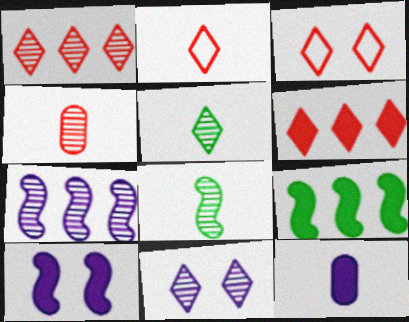[[1, 5, 11], 
[2, 8, 12]]